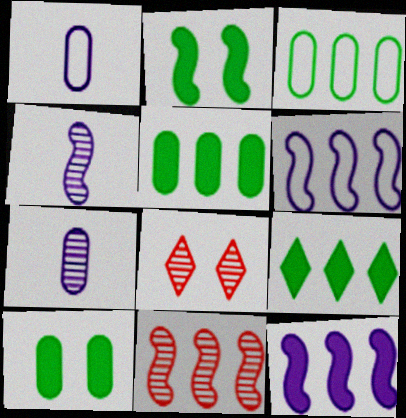[]